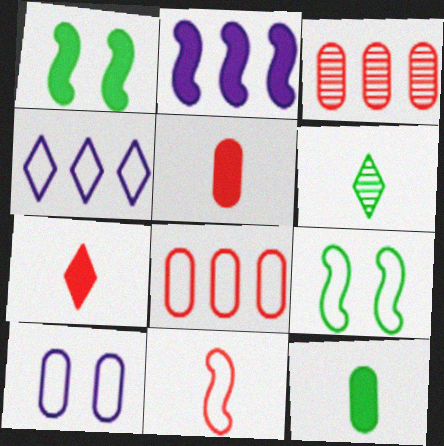[[3, 10, 12]]